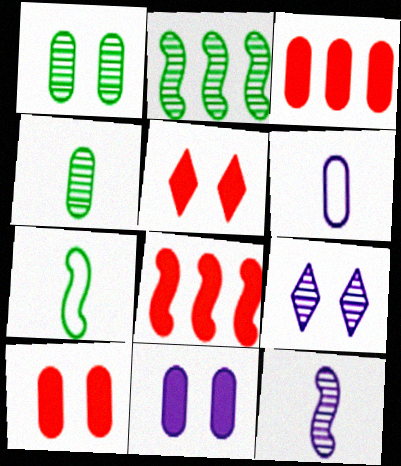[[1, 3, 6], 
[2, 5, 6], 
[3, 7, 9]]